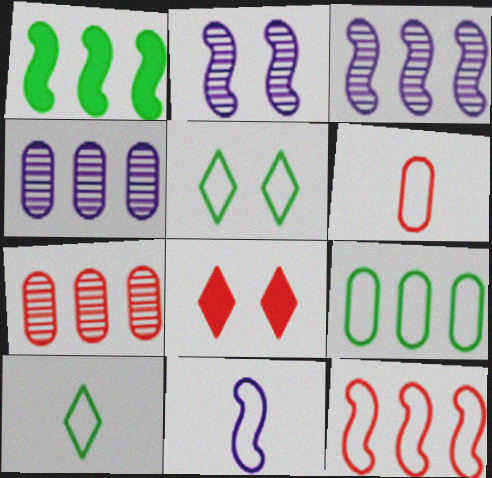[[1, 3, 12], 
[6, 10, 11]]